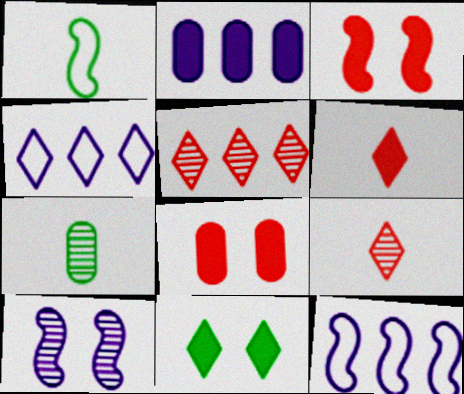[[3, 4, 7], 
[4, 9, 11], 
[5, 7, 10]]